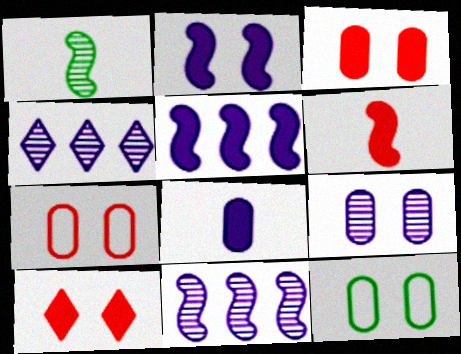[[3, 9, 12], 
[4, 6, 12]]